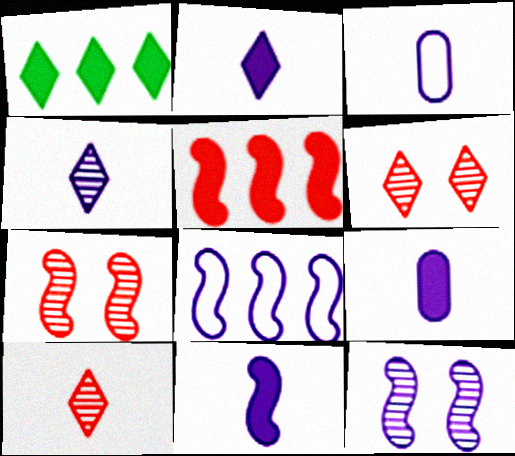[[1, 3, 7], 
[2, 9, 11], 
[3, 4, 11], 
[8, 11, 12]]